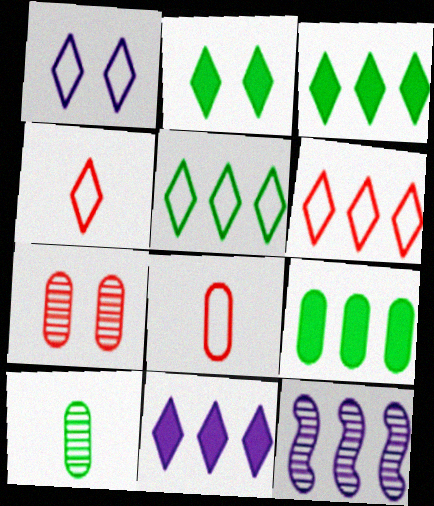[[1, 4, 5], 
[2, 8, 12], 
[6, 9, 12]]